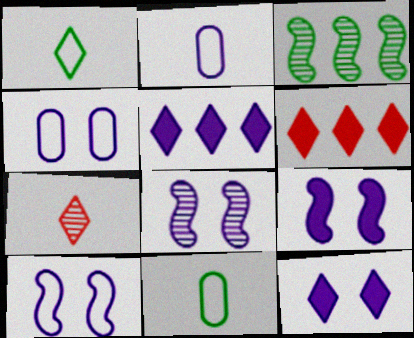[[2, 5, 8], 
[4, 8, 12], 
[6, 8, 11], 
[8, 9, 10]]